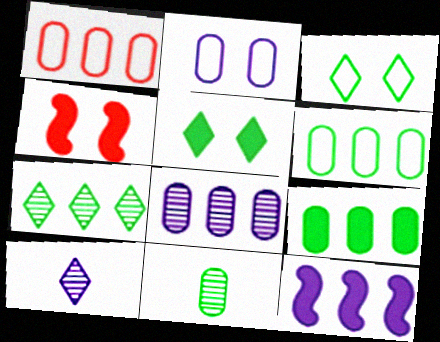[[1, 7, 12], 
[1, 8, 9], 
[2, 10, 12], 
[4, 6, 10]]